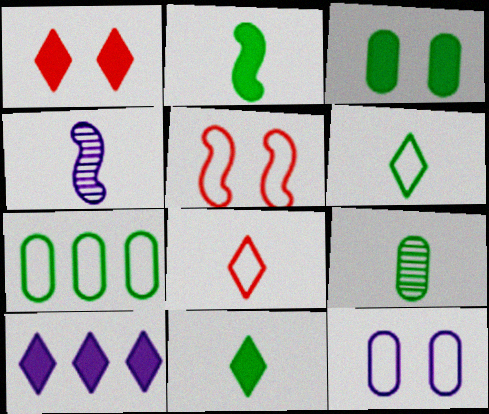[[1, 4, 7], 
[1, 10, 11], 
[2, 6, 9], 
[3, 7, 9], 
[4, 10, 12], 
[5, 9, 10]]